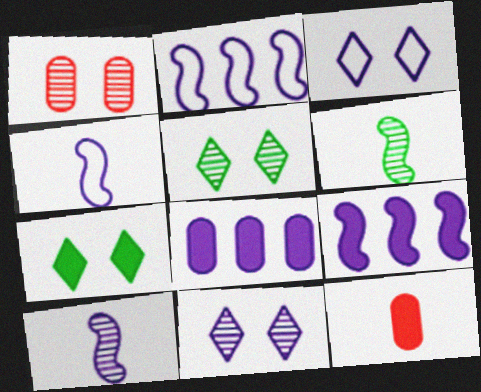[[2, 5, 12], 
[3, 8, 10], 
[4, 8, 11], 
[7, 9, 12]]